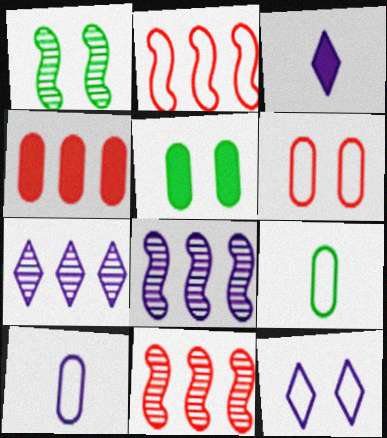[[2, 9, 12], 
[3, 7, 12]]